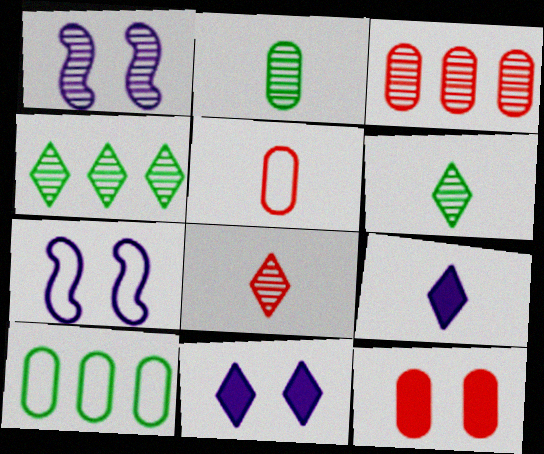[[1, 3, 6], 
[3, 5, 12]]